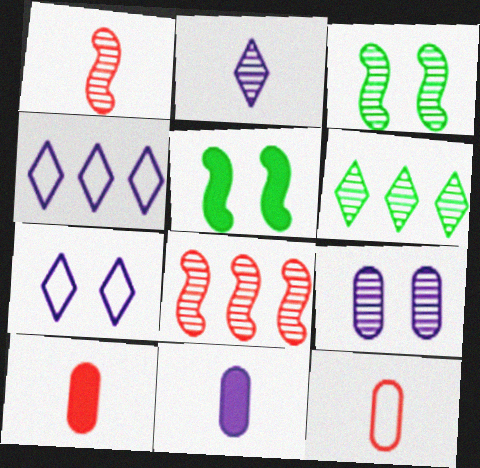[[1, 6, 9], 
[3, 4, 10]]